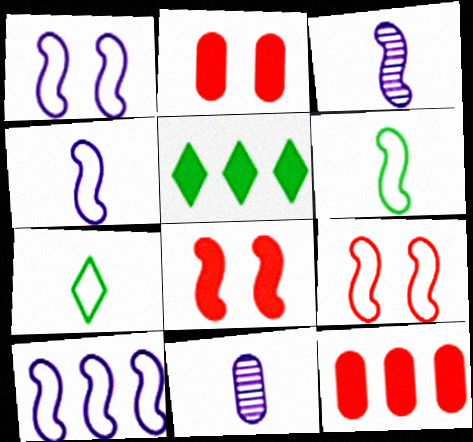[[1, 4, 10], 
[5, 9, 11], 
[6, 9, 10]]